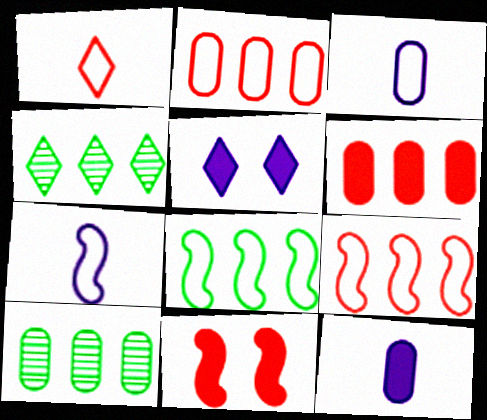[[1, 4, 5], 
[3, 4, 11]]